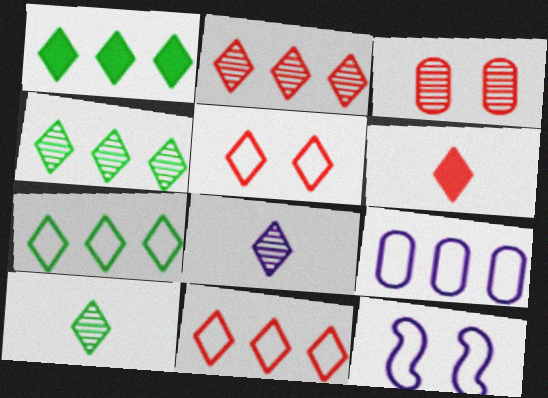[[1, 4, 7], 
[1, 5, 8], 
[2, 5, 6]]